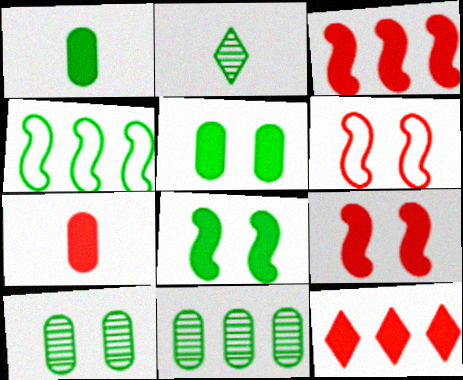[[2, 4, 5], 
[7, 9, 12]]